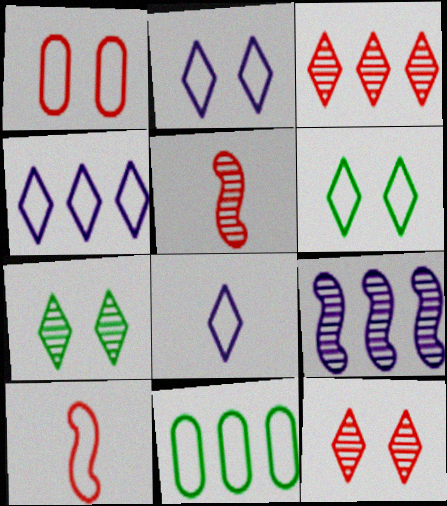[[2, 4, 8], 
[2, 10, 11]]